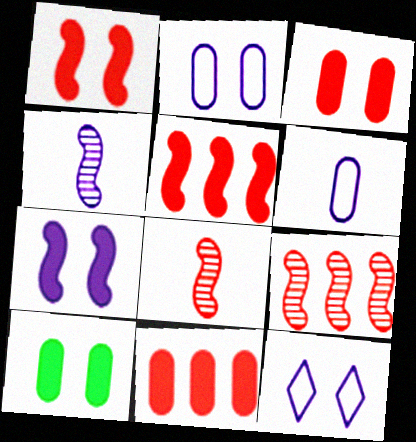[]